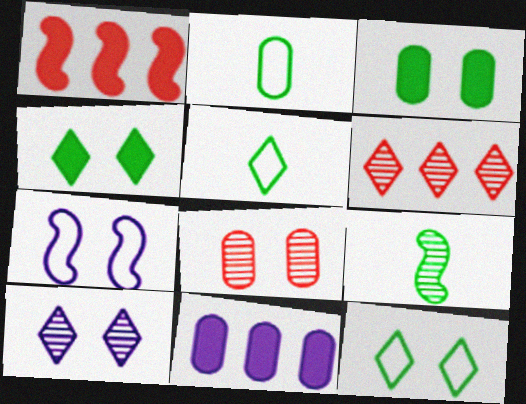[[1, 2, 10], 
[1, 7, 9], 
[2, 8, 11], 
[4, 7, 8]]